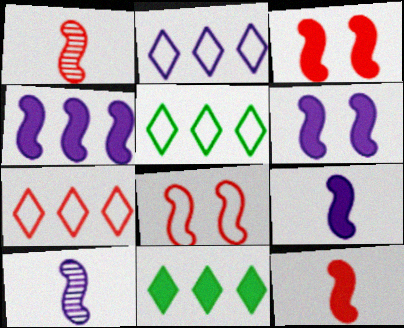[[2, 5, 7], 
[4, 6, 9]]